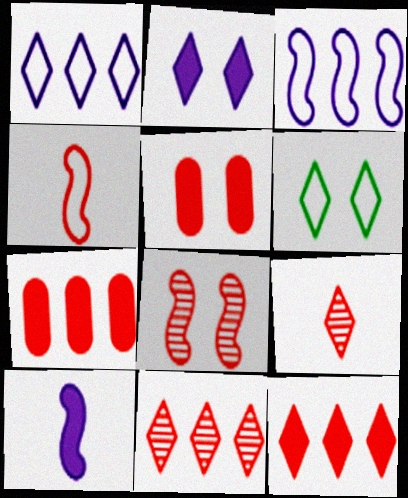[[4, 5, 11]]